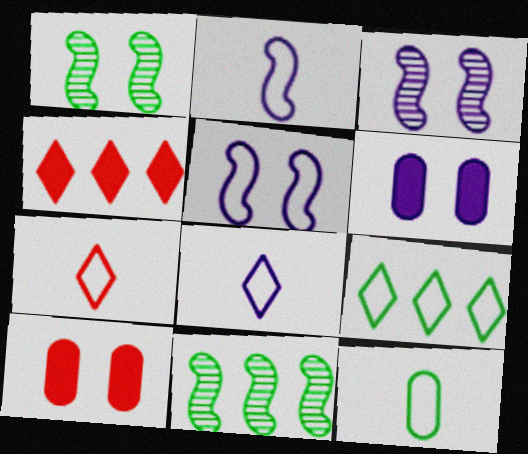[[2, 7, 12], 
[3, 4, 12], 
[6, 7, 11], 
[8, 10, 11]]